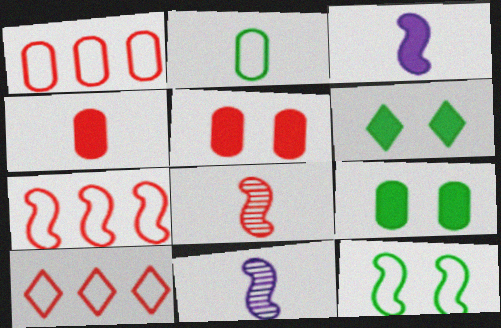[[1, 6, 11], 
[1, 7, 10], 
[5, 8, 10], 
[9, 10, 11]]